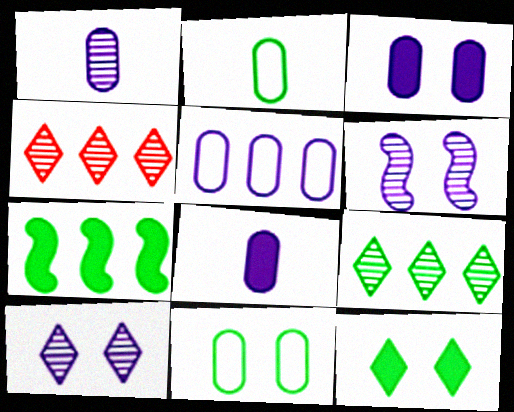[[1, 3, 5], 
[4, 5, 7]]